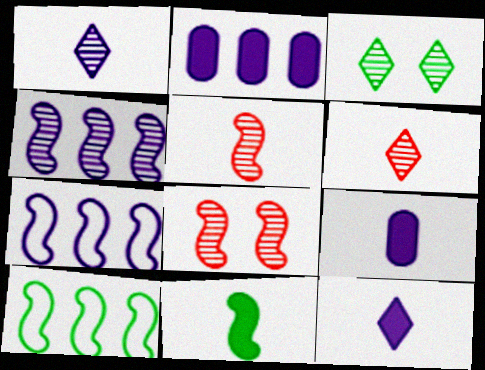[[7, 8, 11]]